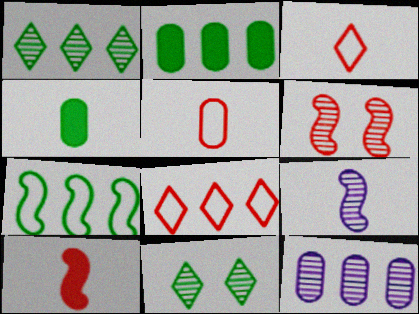[[1, 2, 7], 
[3, 4, 9], 
[4, 7, 11]]